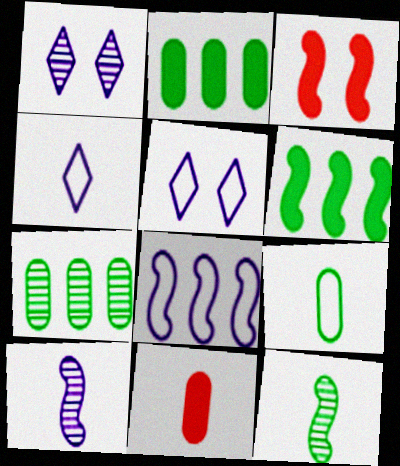[[3, 4, 7], 
[3, 8, 12], 
[4, 11, 12]]